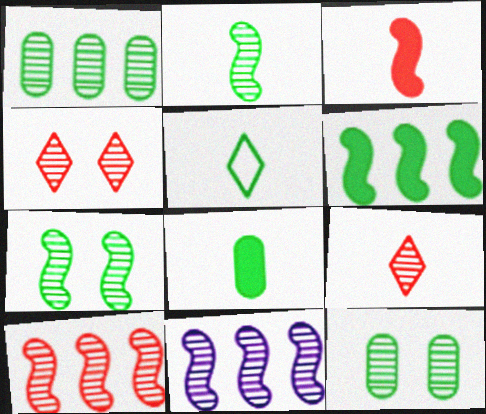[[2, 5, 8], 
[5, 6, 12], 
[9, 11, 12]]